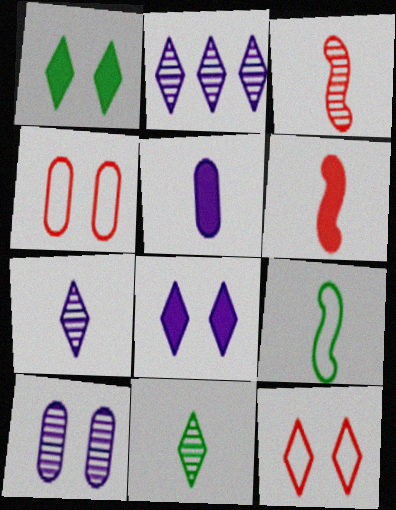[]